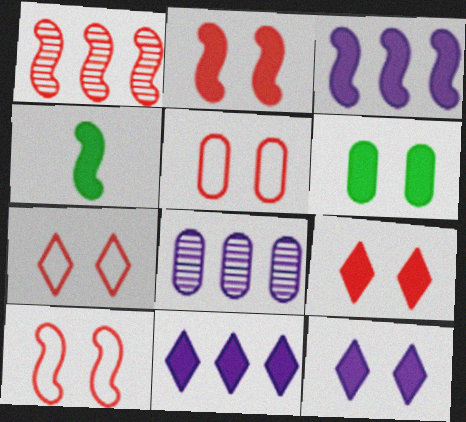[[2, 3, 4], 
[2, 6, 12], 
[4, 7, 8], 
[5, 7, 10]]